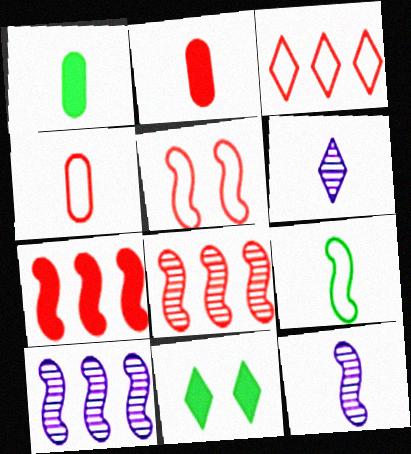[[2, 6, 9], 
[3, 4, 5], 
[3, 6, 11], 
[4, 10, 11]]